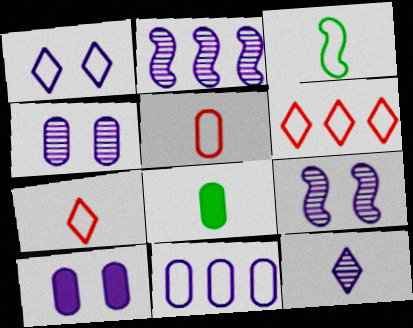[[1, 9, 10], 
[2, 4, 12], 
[6, 8, 9]]